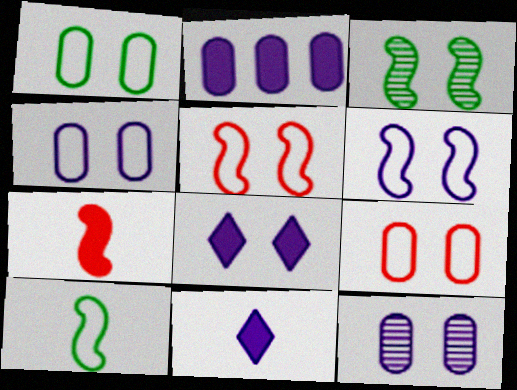[[1, 4, 9], 
[3, 8, 9], 
[6, 8, 12]]